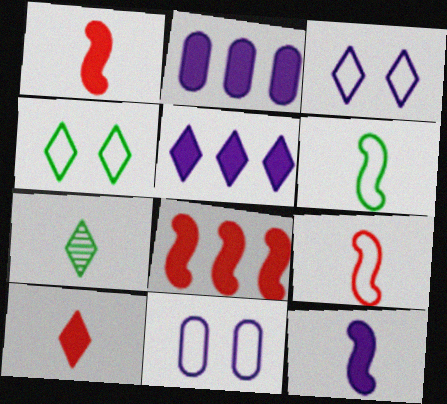[[7, 8, 11]]